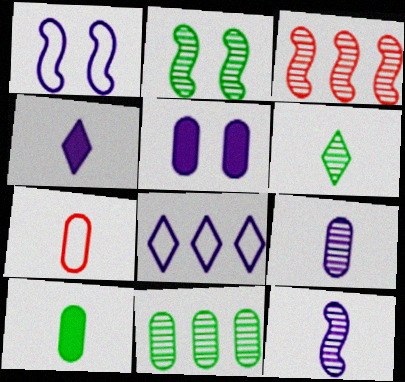[[2, 3, 12], 
[2, 6, 11], 
[5, 7, 11], 
[5, 8, 12], 
[7, 9, 10]]